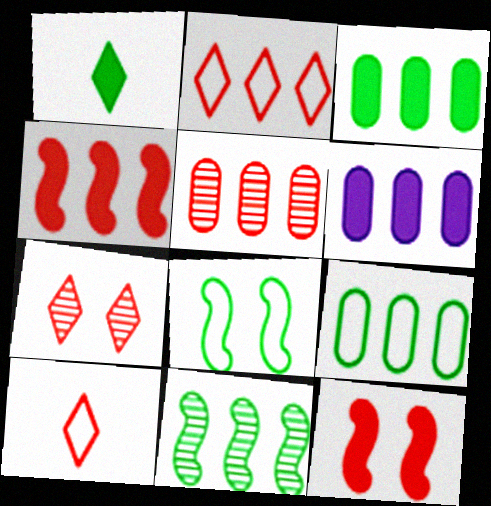[[1, 6, 12], 
[2, 4, 5], 
[2, 6, 11], 
[5, 6, 9], 
[5, 10, 12]]